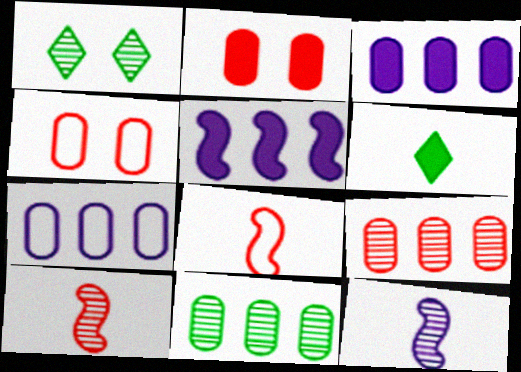[[1, 3, 8], 
[1, 9, 12], 
[2, 5, 6]]